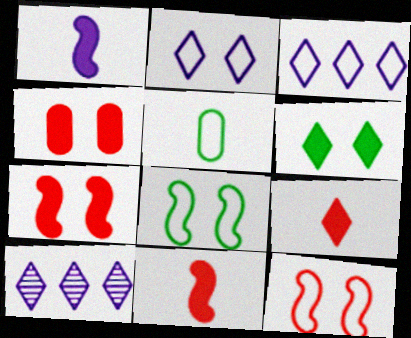[[3, 5, 12], 
[5, 7, 10]]